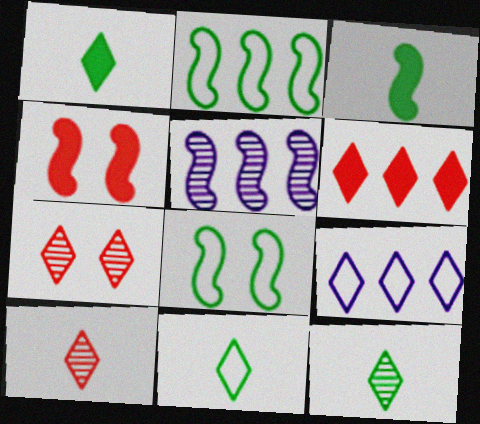[[1, 7, 9], 
[1, 11, 12]]